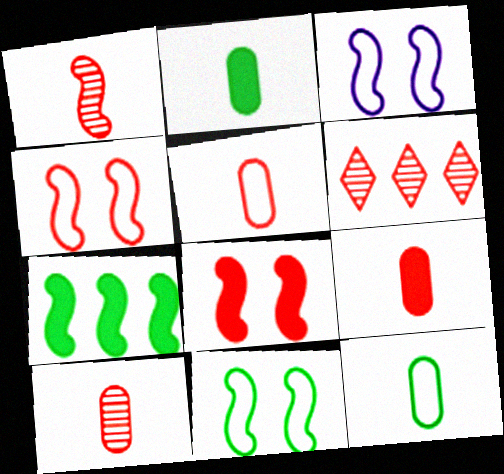[[1, 3, 7], 
[2, 3, 6], 
[3, 4, 11], 
[4, 6, 9], 
[5, 6, 8], 
[5, 9, 10]]